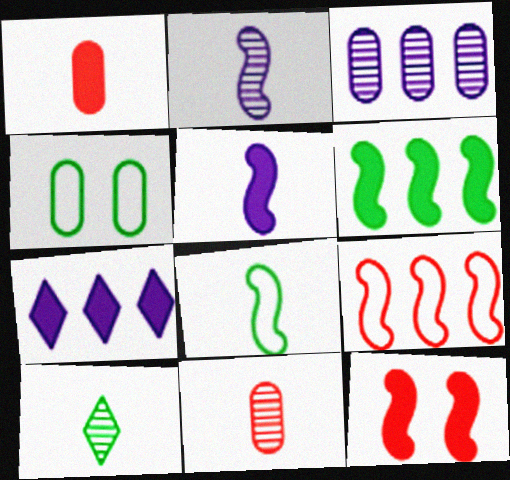[[1, 3, 4], 
[2, 10, 11], 
[4, 6, 10], 
[5, 6, 12]]